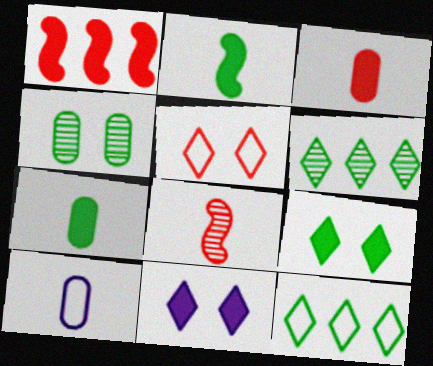[[1, 7, 11], 
[2, 4, 12]]